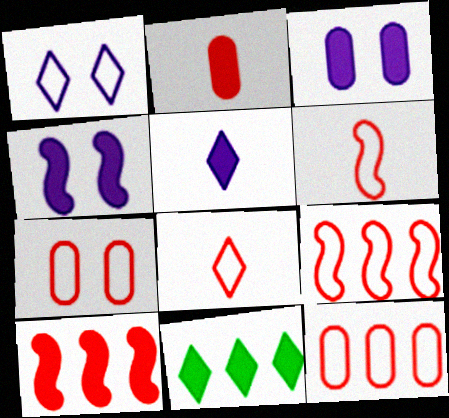[[2, 4, 11], 
[7, 8, 9]]